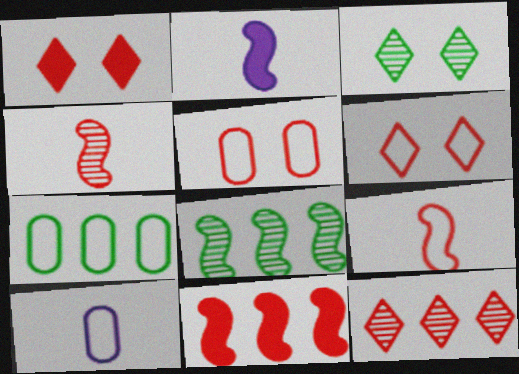[[1, 8, 10], 
[3, 10, 11], 
[5, 7, 10]]